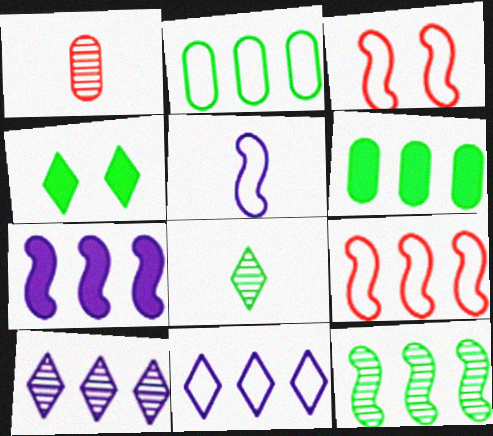[[2, 9, 11], 
[6, 9, 10], 
[7, 9, 12]]